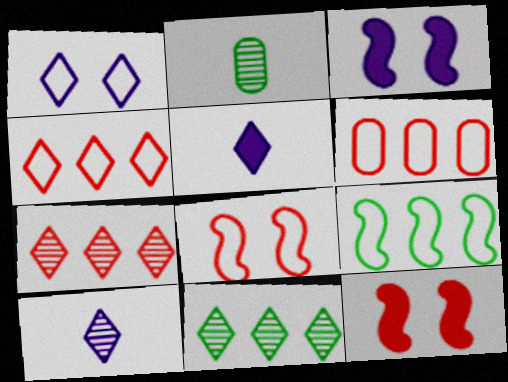[[2, 3, 4]]